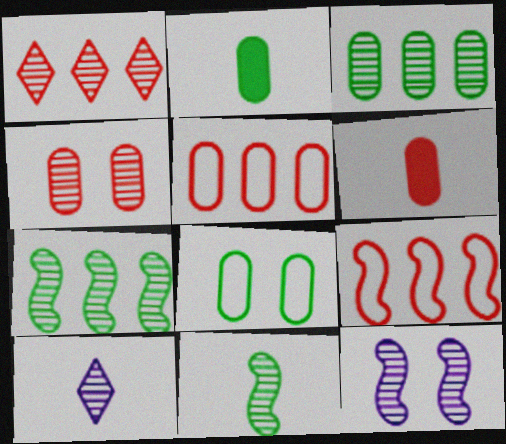[[2, 3, 8], 
[4, 5, 6], 
[4, 7, 10]]